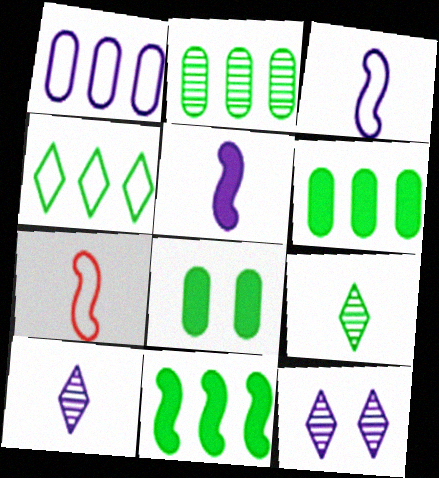[[1, 5, 12], 
[2, 4, 11], 
[6, 7, 12]]